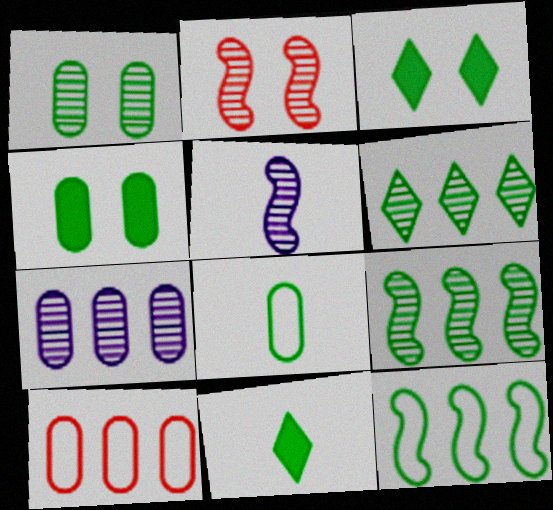[[1, 11, 12], 
[2, 5, 9], 
[3, 5, 10], 
[3, 8, 9]]